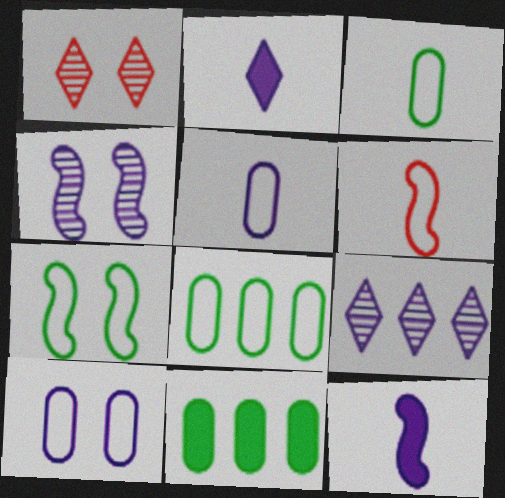[[1, 8, 12], 
[9, 10, 12]]